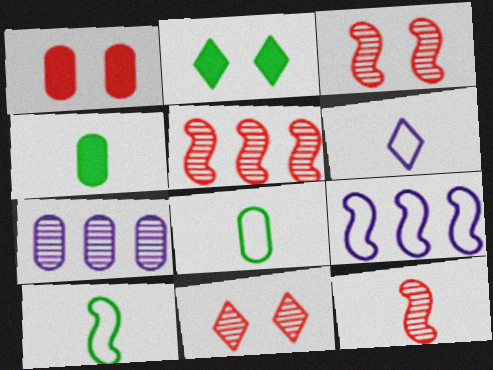[[1, 7, 8], 
[3, 5, 12], 
[4, 6, 12], 
[4, 9, 11]]